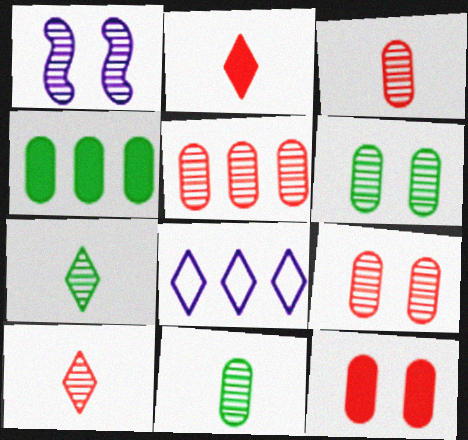[[1, 5, 7], 
[3, 5, 9]]